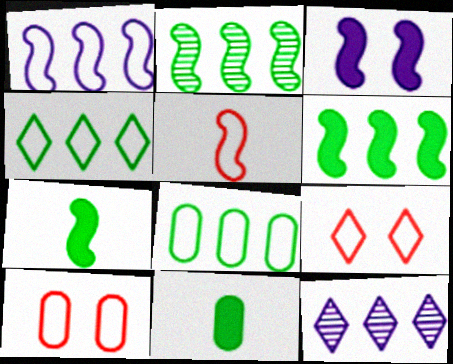[[2, 3, 5], 
[7, 10, 12]]